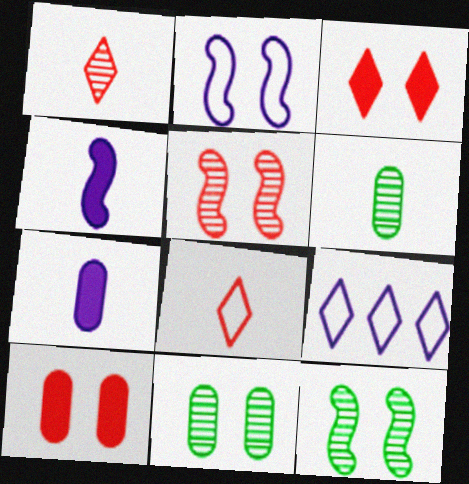[[2, 3, 11], 
[4, 6, 8]]